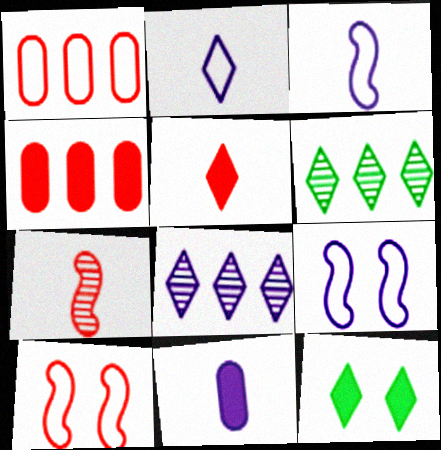[[6, 10, 11], 
[8, 9, 11]]